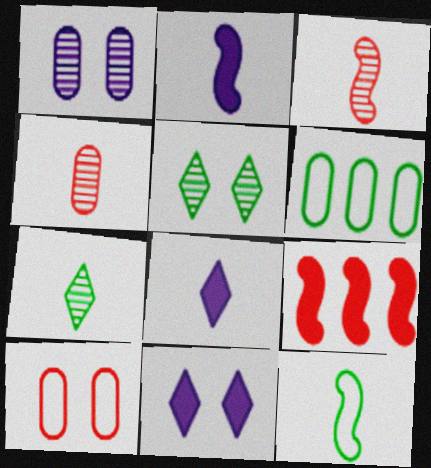[[2, 3, 12], 
[3, 6, 11], 
[4, 8, 12]]